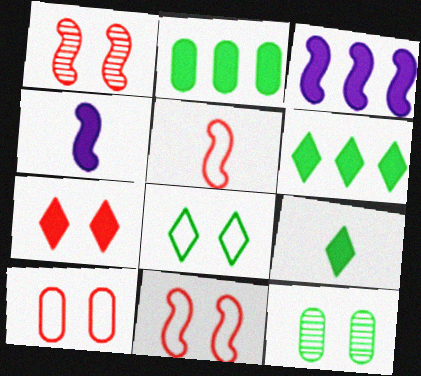[[1, 7, 10], 
[2, 4, 7]]